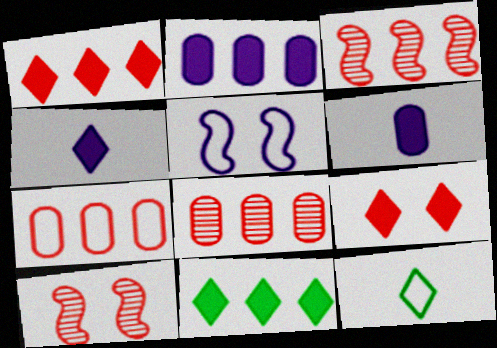[[1, 3, 7], 
[2, 10, 12], 
[4, 9, 11], 
[5, 7, 12]]